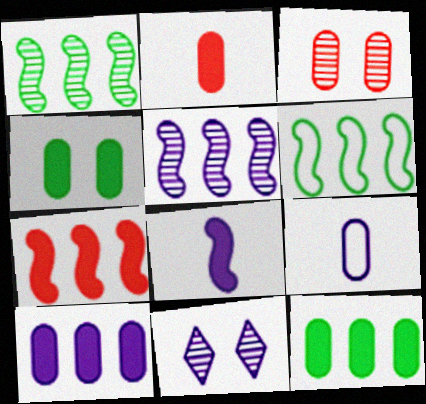[[2, 4, 10], 
[2, 6, 11], 
[3, 9, 12], 
[5, 6, 7]]